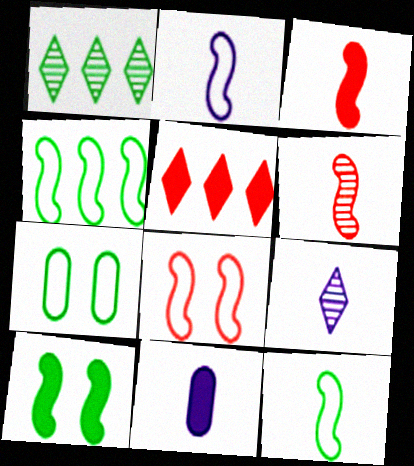[[1, 8, 11], 
[2, 4, 8], 
[2, 9, 11], 
[5, 10, 11]]